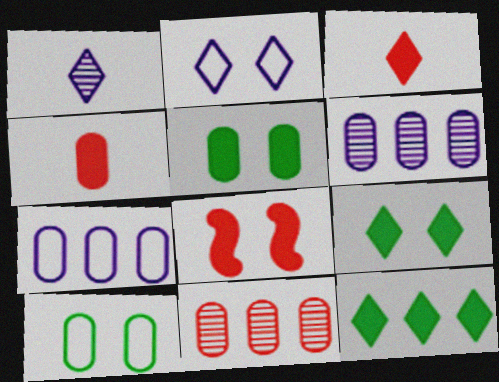[[4, 6, 10]]